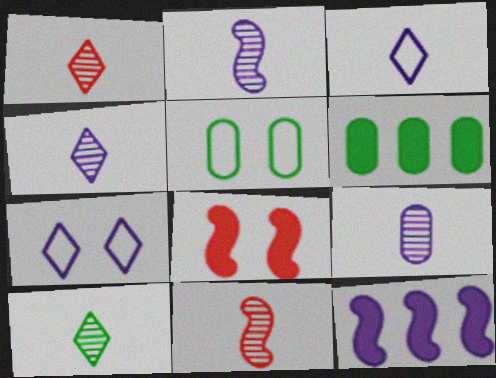[[1, 4, 10], 
[1, 5, 12], 
[2, 4, 9], 
[6, 7, 11], 
[7, 9, 12], 
[9, 10, 11]]